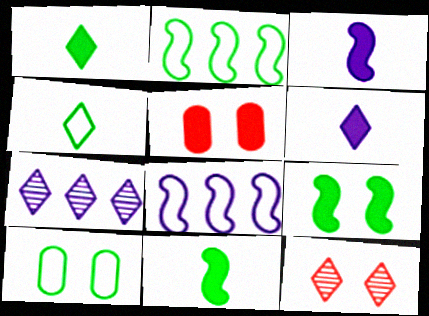[[2, 4, 10]]